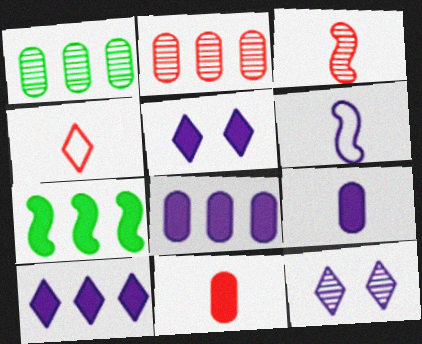[[1, 3, 12], 
[3, 4, 11], 
[5, 7, 11], 
[6, 8, 12]]